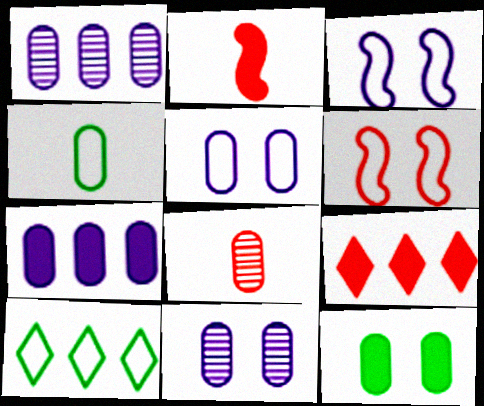[[2, 10, 11], 
[6, 8, 9]]